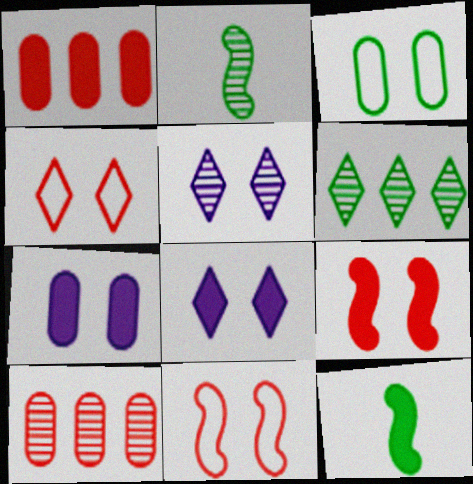[[1, 8, 12], 
[2, 5, 10], 
[3, 5, 9], 
[3, 6, 12]]